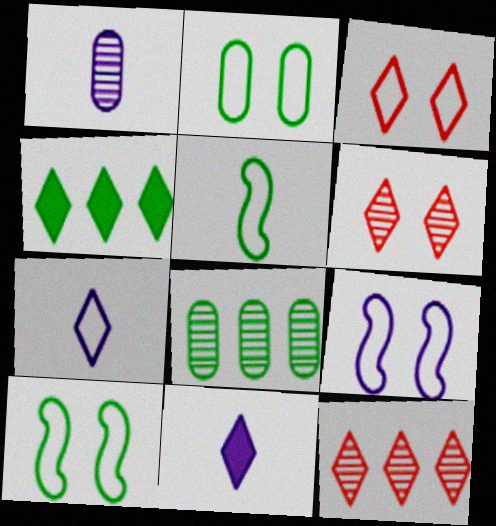[[2, 3, 9], 
[4, 6, 7]]